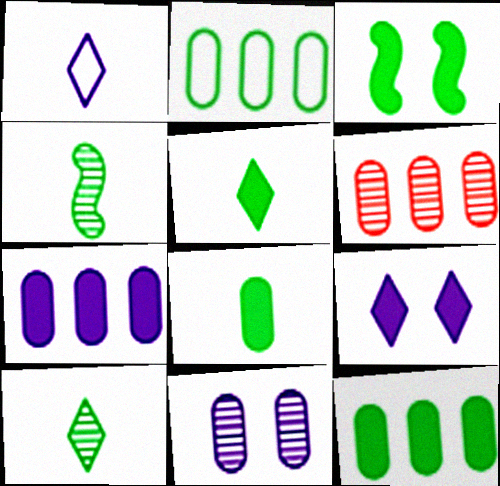[[1, 3, 6], 
[2, 3, 10], 
[2, 6, 7], 
[3, 5, 12]]